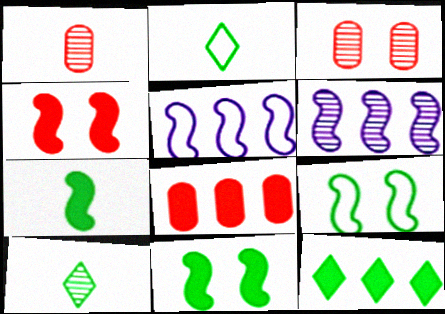[[3, 6, 10]]